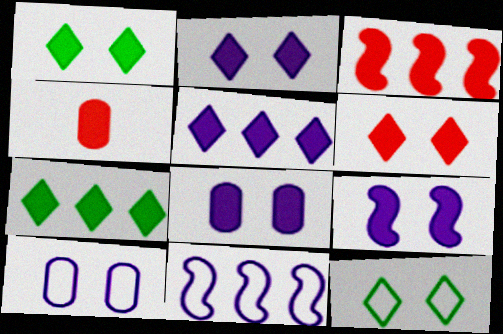[[1, 2, 6], 
[2, 8, 9], 
[3, 4, 6], 
[4, 7, 9]]